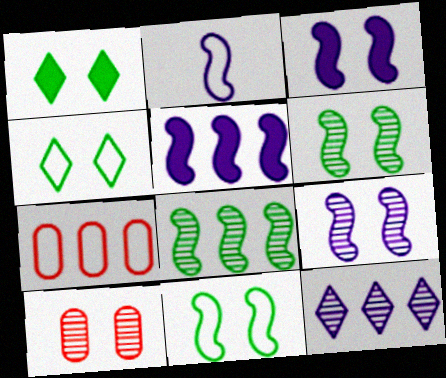[[2, 4, 7], 
[2, 5, 9], 
[3, 4, 10]]